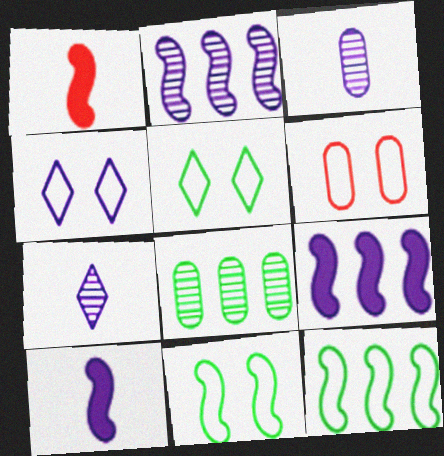[[1, 2, 11], 
[1, 4, 8], 
[3, 4, 9], 
[4, 6, 11]]